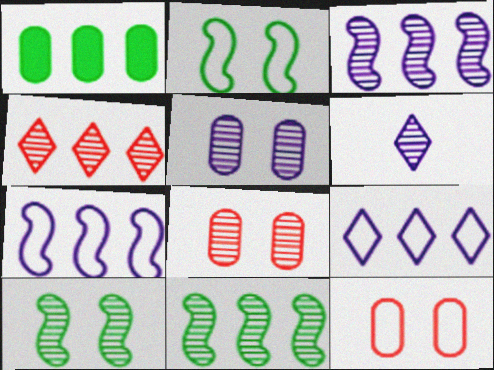[[1, 4, 7], 
[3, 5, 6], 
[6, 8, 11]]